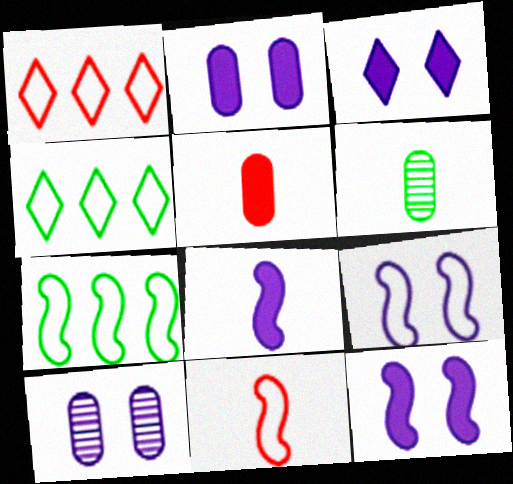[[1, 6, 12], 
[2, 3, 12], 
[3, 9, 10], 
[7, 9, 11]]